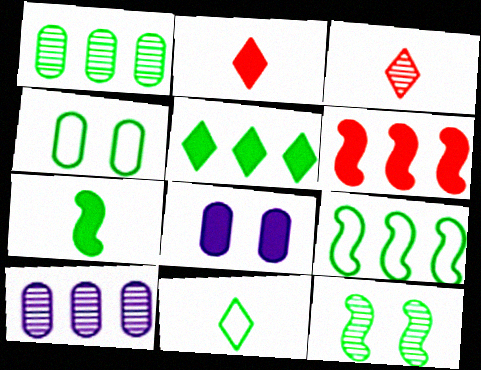[[1, 5, 9], 
[3, 8, 9], 
[3, 10, 12], 
[4, 9, 11], 
[7, 9, 12]]